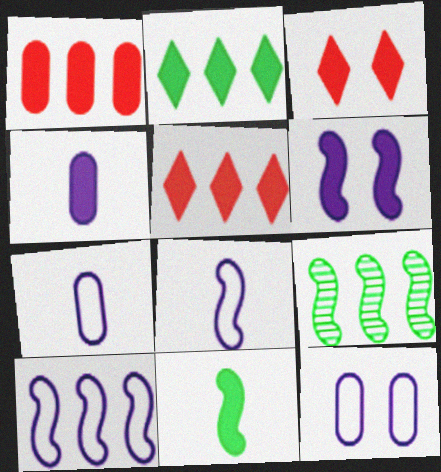[[3, 7, 9]]